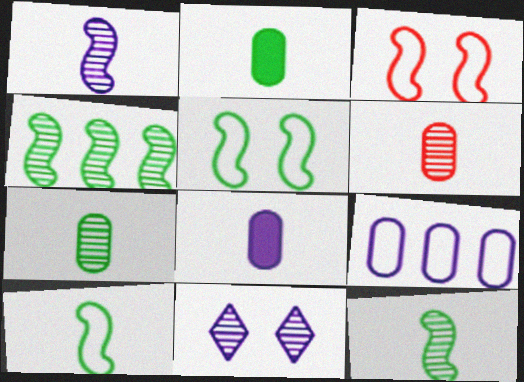[[4, 6, 11]]